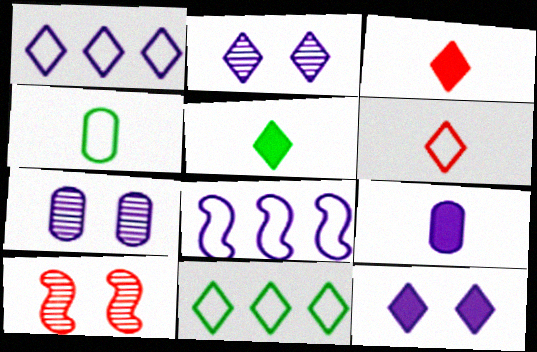[[2, 3, 11], 
[2, 8, 9], 
[9, 10, 11]]